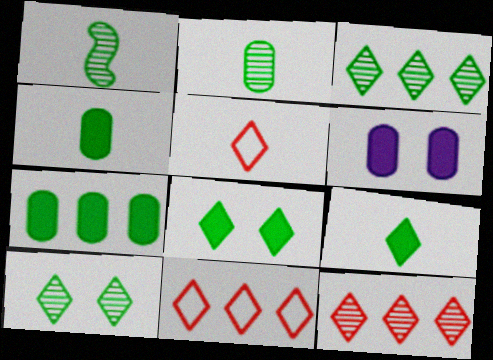[[1, 6, 11]]